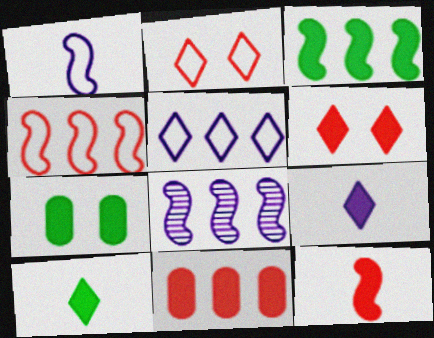[[3, 4, 8], 
[3, 7, 10], 
[6, 11, 12]]